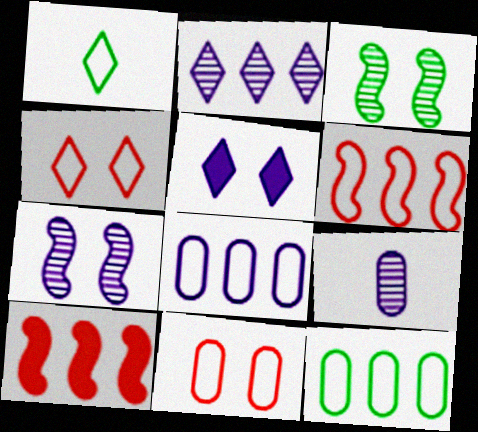[[2, 7, 9], 
[2, 10, 12], 
[3, 5, 11]]